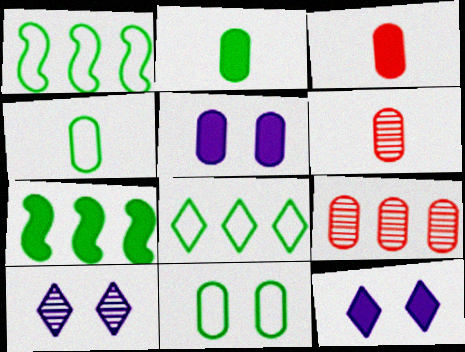[[1, 3, 10], 
[1, 6, 12], 
[3, 7, 12], 
[4, 5, 9]]